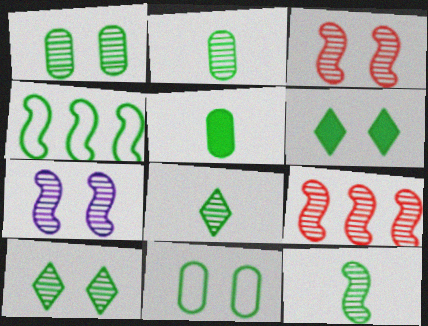[[2, 4, 6], 
[2, 8, 12], 
[4, 5, 10], 
[7, 9, 12]]